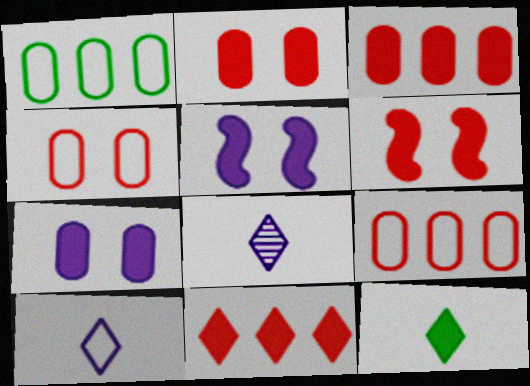[[1, 6, 8], 
[3, 5, 12]]